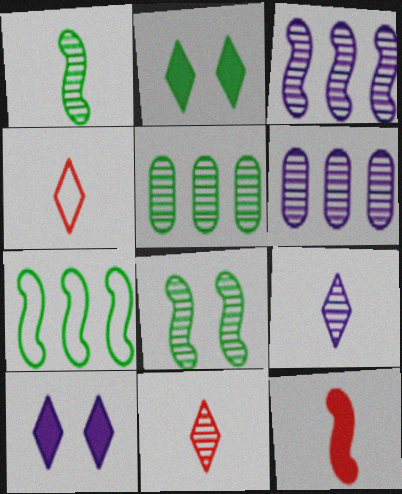[[6, 8, 11]]